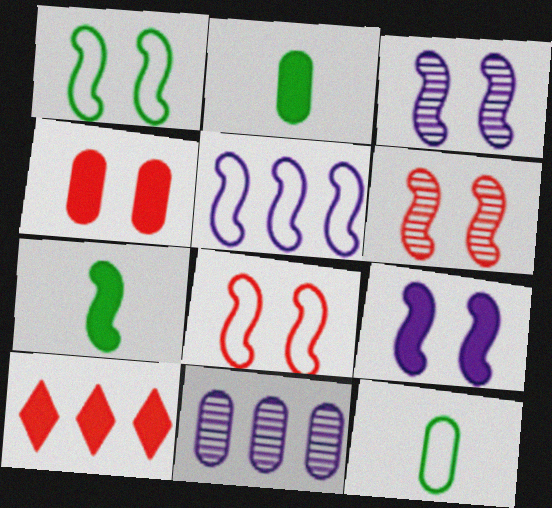[[1, 6, 9], 
[2, 9, 10], 
[3, 10, 12], 
[4, 11, 12], 
[5, 6, 7]]